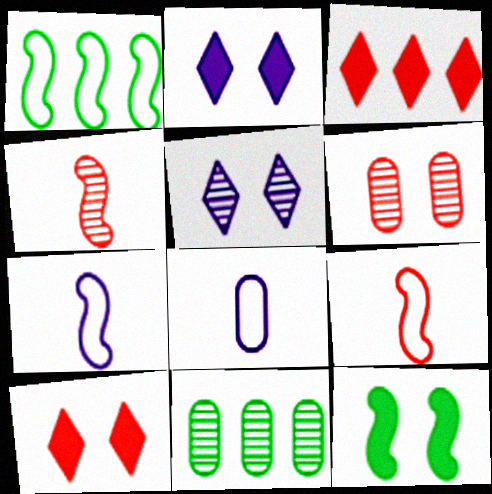[[2, 9, 11], 
[3, 6, 9], 
[4, 5, 11], 
[7, 10, 11]]